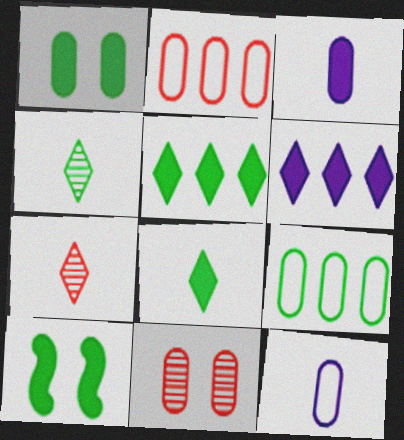[[3, 9, 11], 
[4, 9, 10]]